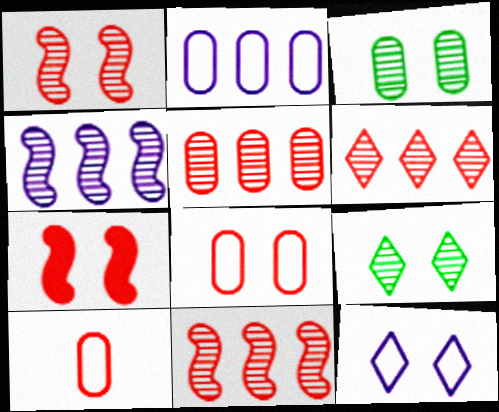[[3, 7, 12], 
[5, 6, 11], 
[6, 7, 10]]